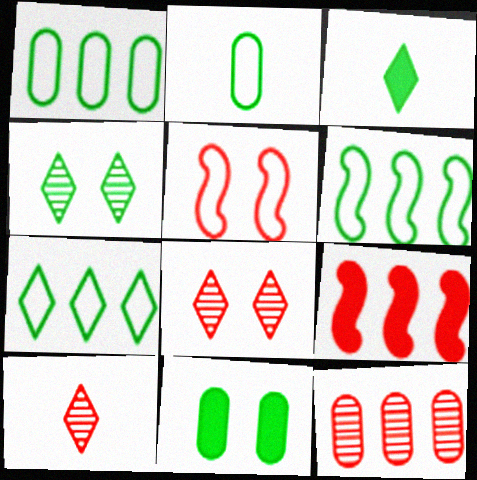[[1, 6, 7], 
[3, 4, 7]]